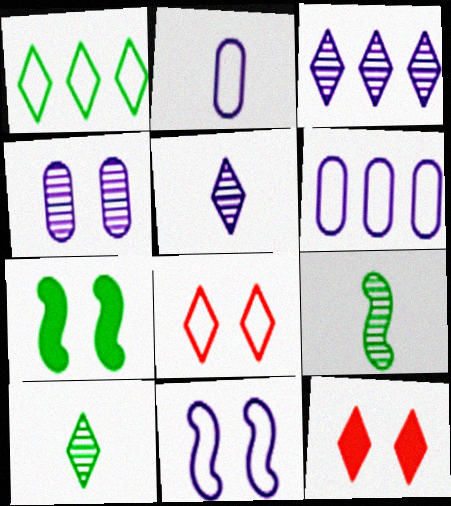[[1, 5, 12], 
[4, 7, 8], 
[6, 9, 12]]